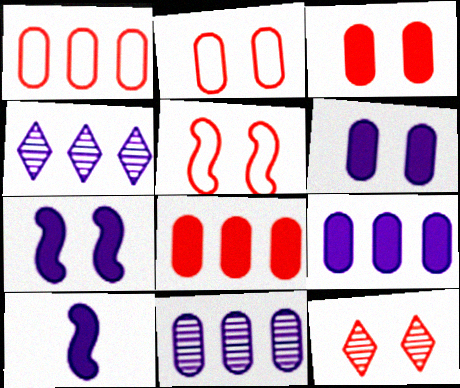[[3, 5, 12]]